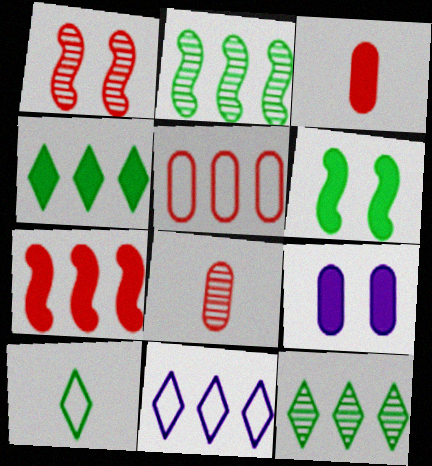[[6, 8, 11]]